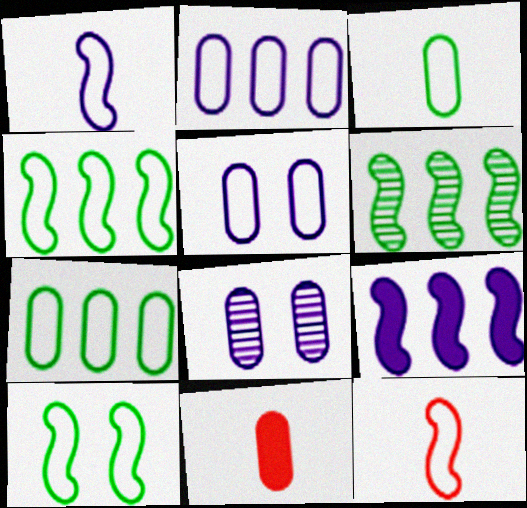[[7, 8, 11]]